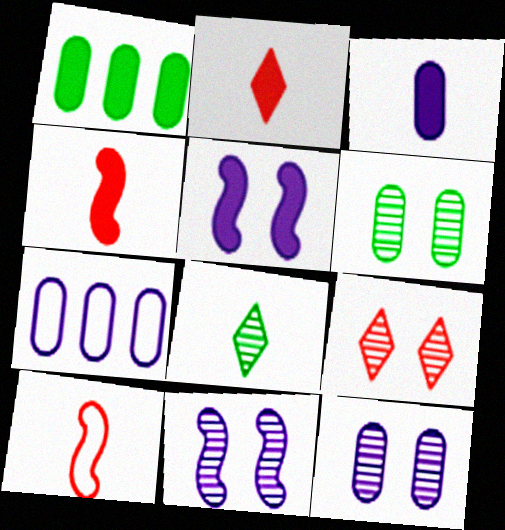[[1, 2, 5], 
[3, 7, 12], 
[3, 8, 10], 
[6, 9, 11]]